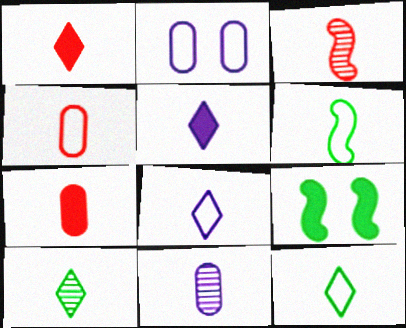[[1, 3, 4], 
[1, 6, 11], 
[1, 8, 10], 
[3, 10, 11], 
[4, 6, 8]]